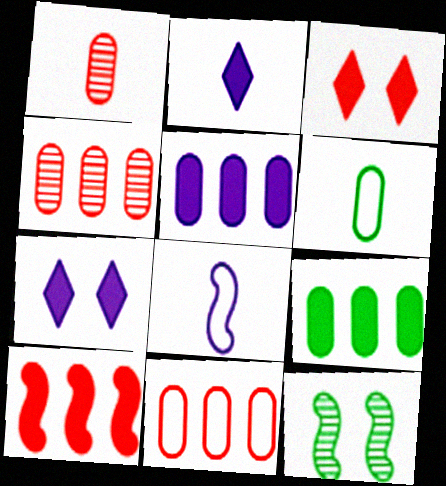[[2, 11, 12], 
[8, 10, 12]]